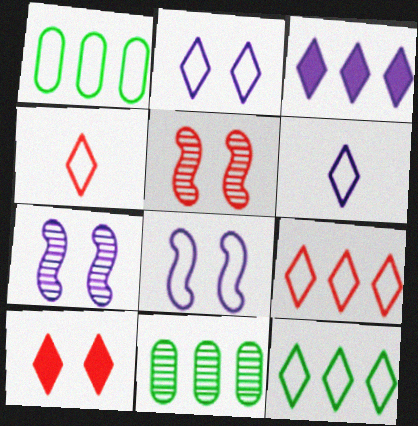[[1, 4, 8], 
[2, 4, 12]]